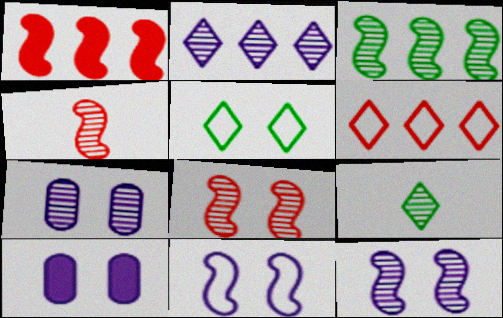[[3, 4, 12], 
[5, 8, 10]]